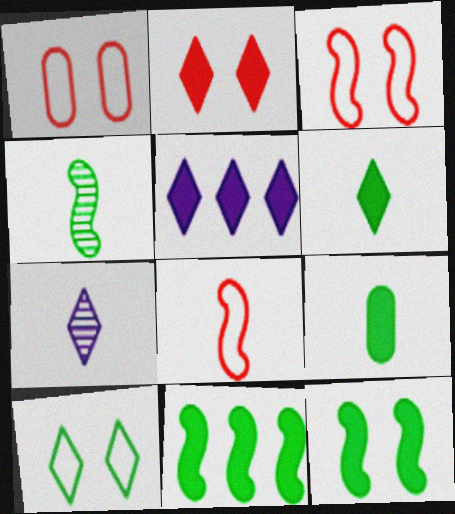[[1, 4, 5], 
[1, 7, 11], 
[2, 5, 6], 
[7, 8, 9]]